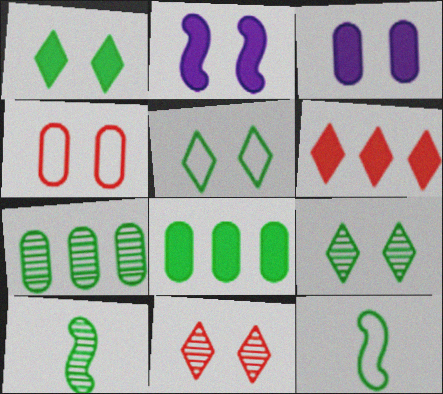[[1, 5, 9], 
[1, 7, 12], 
[2, 4, 9], 
[5, 8, 10], 
[7, 9, 10], 
[8, 9, 12]]